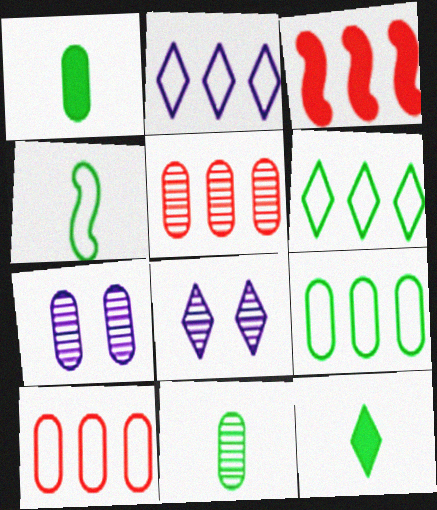[[1, 7, 10], 
[4, 11, 12], 
[5, 7, 11]]